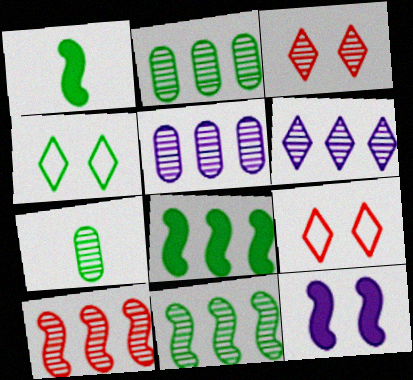[[1, 2, 4], 
[1, 5, 9], 
[2, 6, 10], 
[4, 7, 8]]